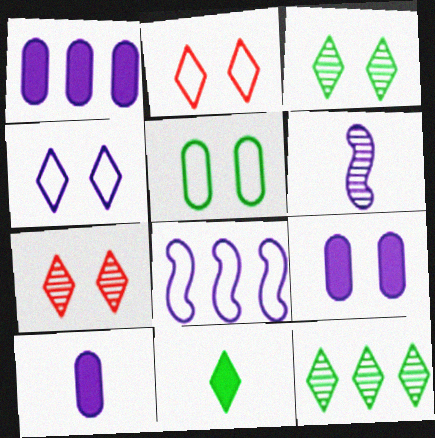[[1, 4, 6], 
[1, 9, 10]]